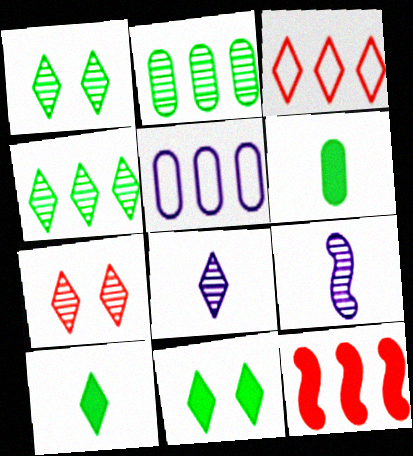[[2, 7, 9], 
[3, 8, 11], 
[4, 5, 12], 
[4, 7, 8]]